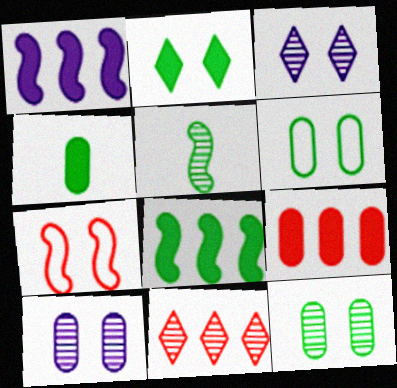[[1, 5, 7], 
[2, 4, 8], 
[2, 7, 10], 
[5, 10, 11]]